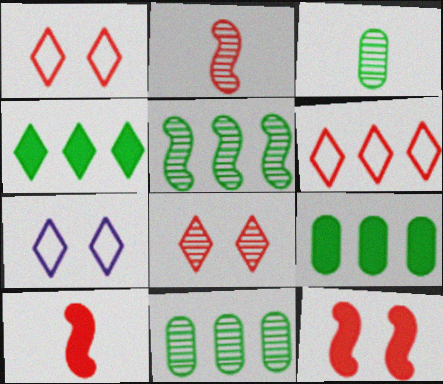[[2, 7, 9], 
[7, 10, 11]]